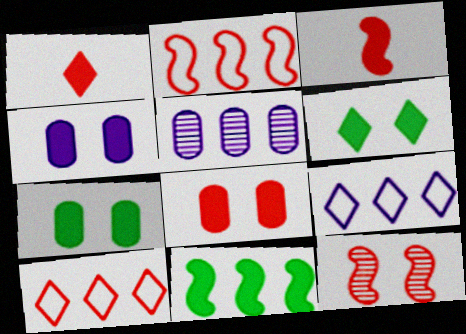[[1, 4, 11], 
[2, 3, 12], 
[4, 7, 8], 
[5, 10, 11]]